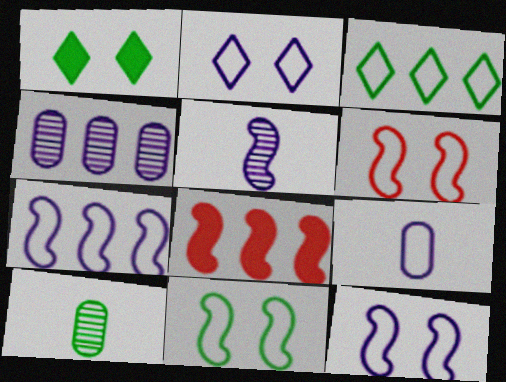[[2, 7, 9], 
[2, 8, 10], 
[3, 4, 8], 
[3, 6, 9], 
[5, 8, 11], 
[6, 11, 12]]